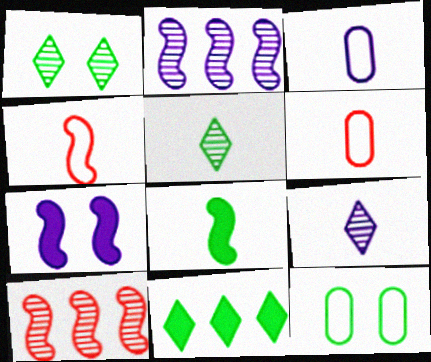[[6, 8, 9]]